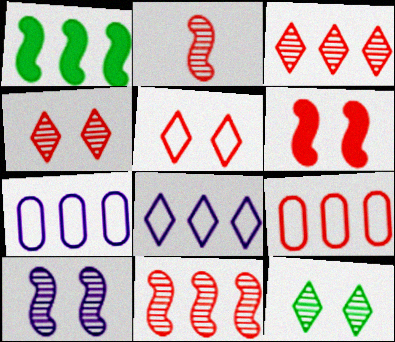[[1, 3, 7]]